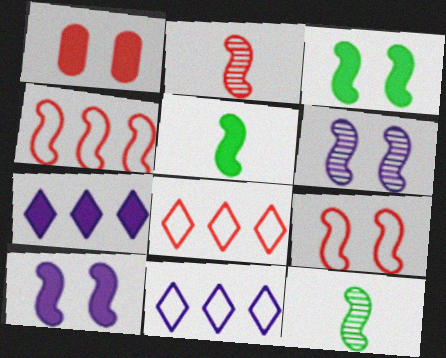[[1, 2, 8], 
[1, 5, 7], 
[1, 11, 12], 
[3, 6, 9], 
[4, 5, 6], 
[4, 10, 12]]